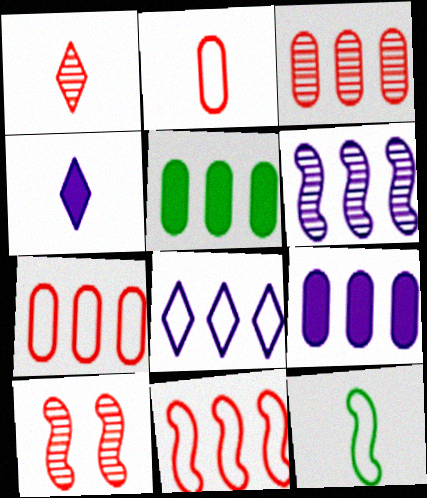[[1, 3, 10], 
[6, 8, 9]]